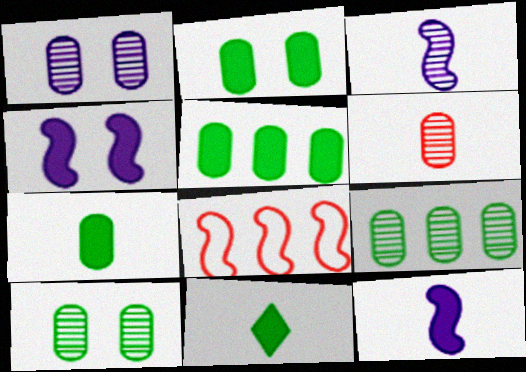[[1, 6, 9], 
[1, 8, 11], 
[2, 5, 7]]